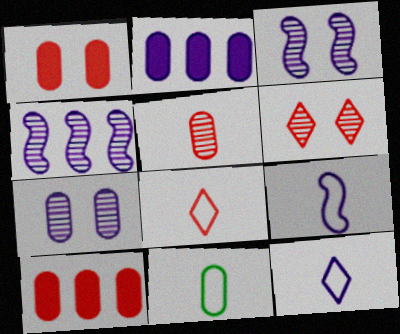[[2, 3, 12], 
[7, 10, 11], 
[8, 9, 11]]